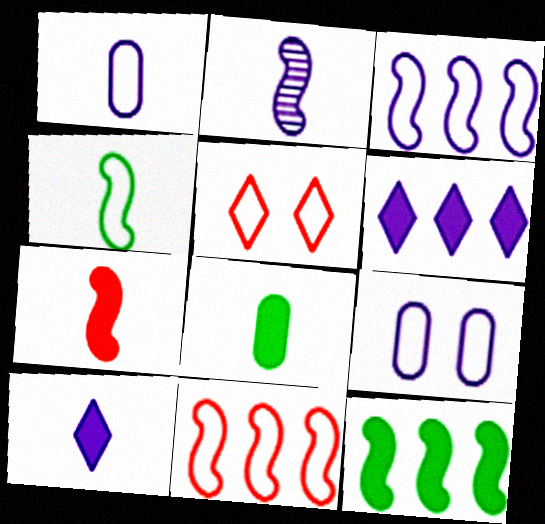[[1, 2, 10], 
[2, 4, 7], 
[2, 6, 9], 
[7, 8, 10]]